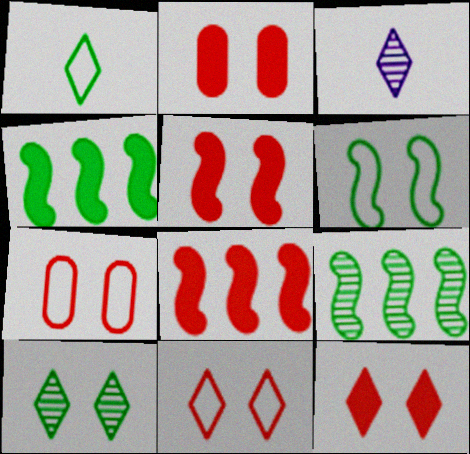[[2, 5, 12], 
[3, 4, 7]]